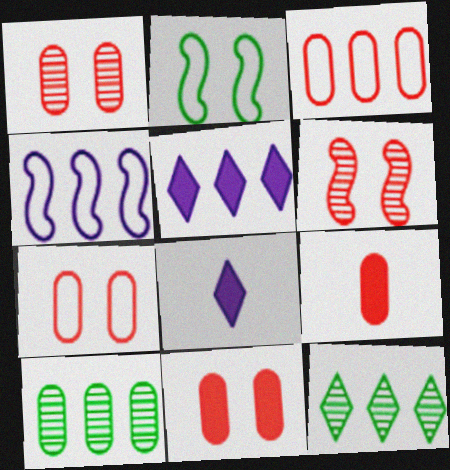[[1, 3, 9], 
[1, 7, 11]]